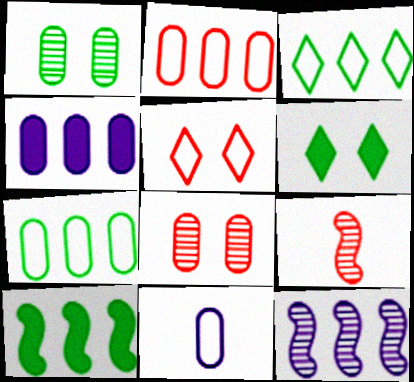[]